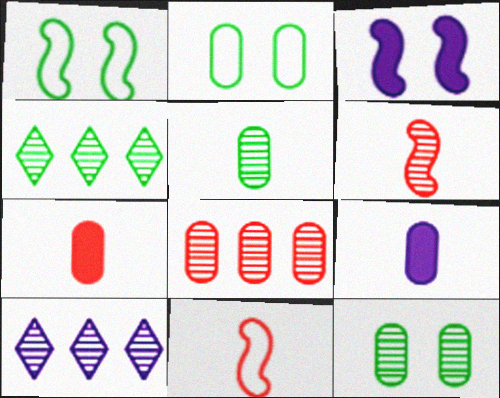[[1, 7, 10], 
[2, 8, 9], 
[6, 10, 12]]